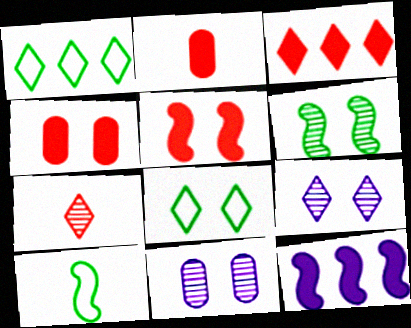[[2, 3, 5], 
[3, 10, 11], 
[5, 8, 11]]